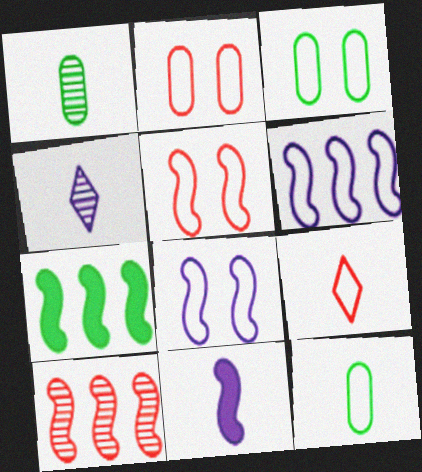[[1, 9, 11], 
[2, 4, 7], 
[3, 6, 9], 
[6, 7, 10]]